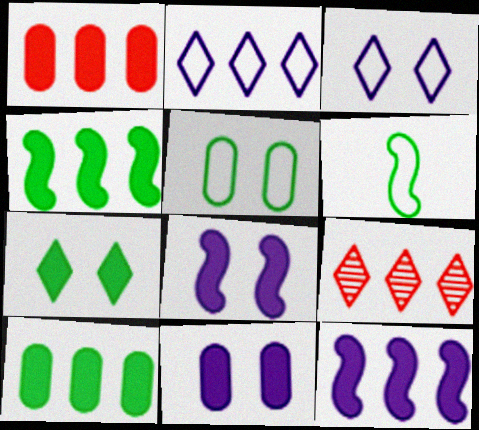[[6, 9, 11]]